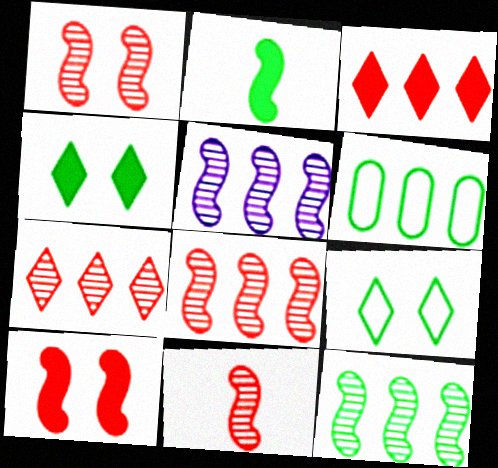[[1, 8, 11], 
[3, 5, 6], 
[5, 8, 12]]